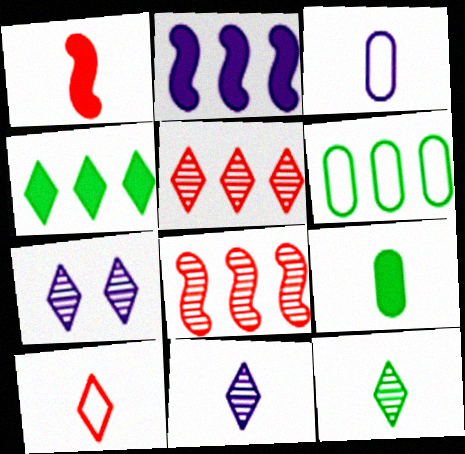[[1, 3, 12], 
[1, 6, 7], 
[2, 3, 7], 
[2, 5, 6], 
[4, 7, 10], 
[5, 7, 12]]